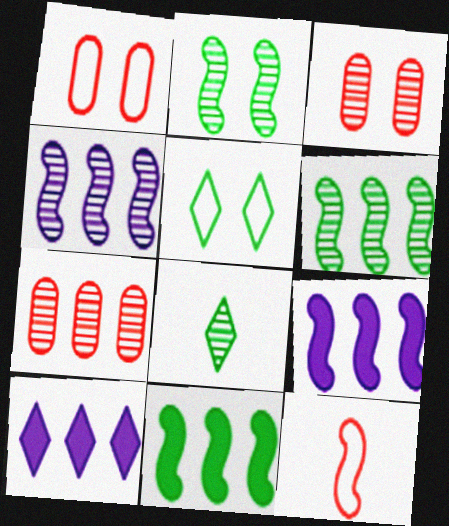[[1, 8, 9], 
[2, 9, 12], 
[3, 4, 8]]